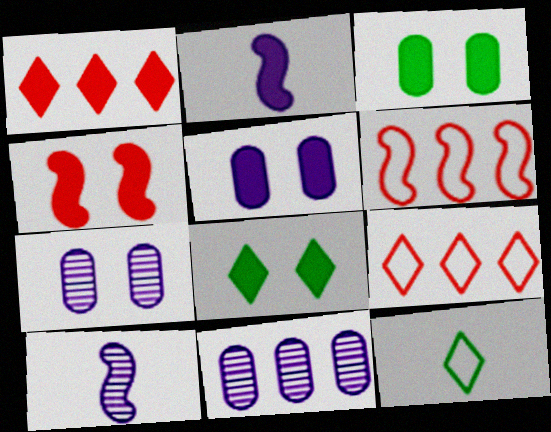[[1, 2, 3], 
[3, 9, 10], 
[4, 5, 8], 
[4, 11, 12]]